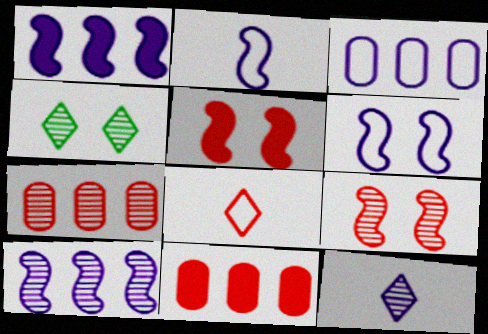[[2, 4, 11], 
[5, 7, 8], 
[8, 9, 11]]